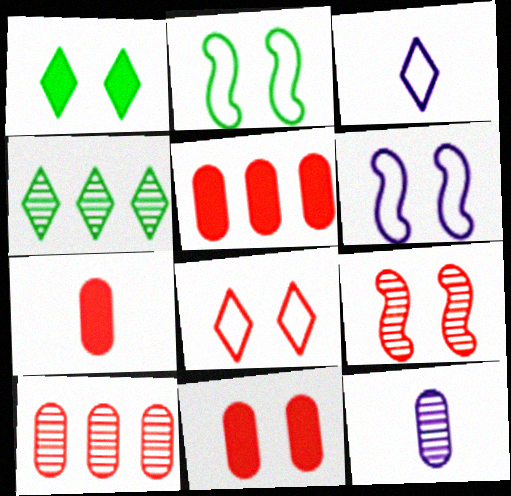[[4, 6, 7], 
[4, 9, 12], 
[5, 7, 11], 
[8, 9, 11]]